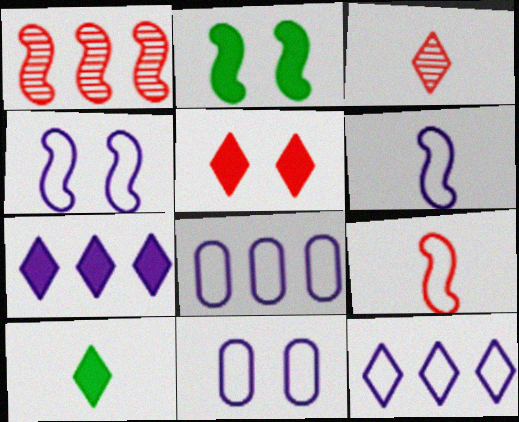[[1, 2, 6], 
[1, 10, 11], 
[2, 3, 8], 
[5, 7, 10], 
[6, 11, 12]]